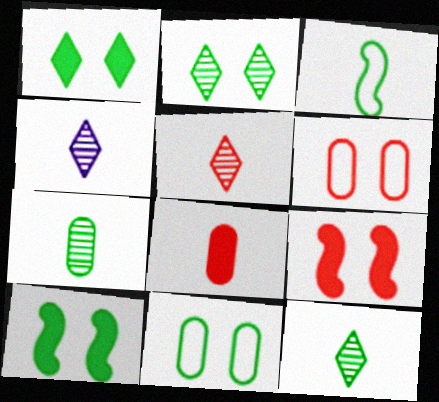[[2, 10, 11], 
[3, 4, 8], 
[4, 5, 12]]